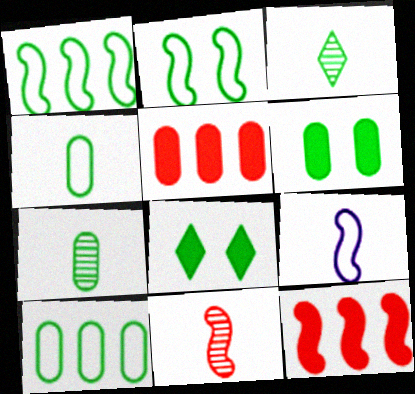[[1, 3, 6], 
[1, 7, 8], 
[6, 7, 10]]